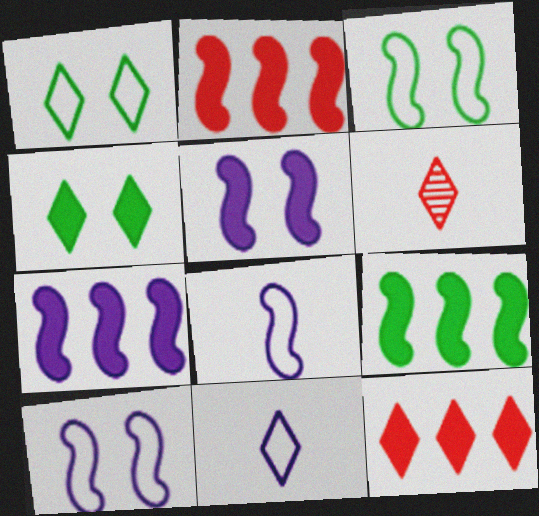[[2, 7, 9]]